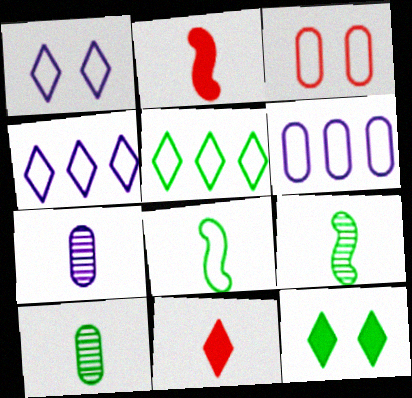[[3, 4, 8], 
[7, 8, 11]]